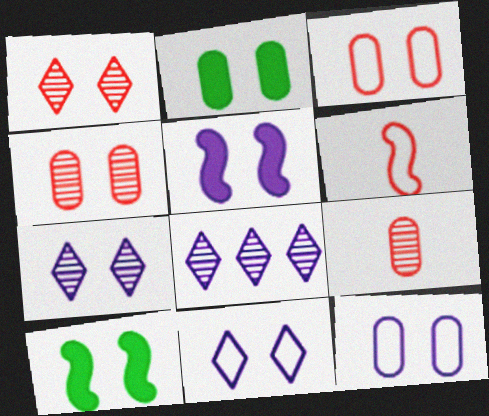[[1, 10, 12], 
[2, 4, 12], 
[2, 6, 8], 
[3, 7, 10], 
[4, 10, 11], 
[5, 7, 12]]